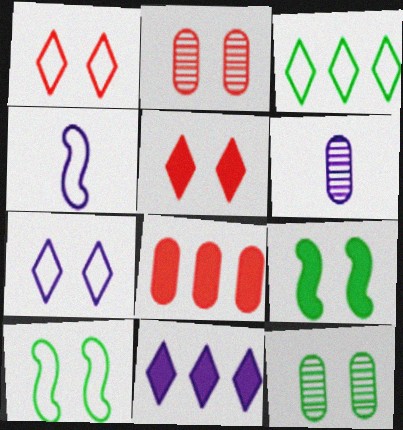[[2, 7, 9]]